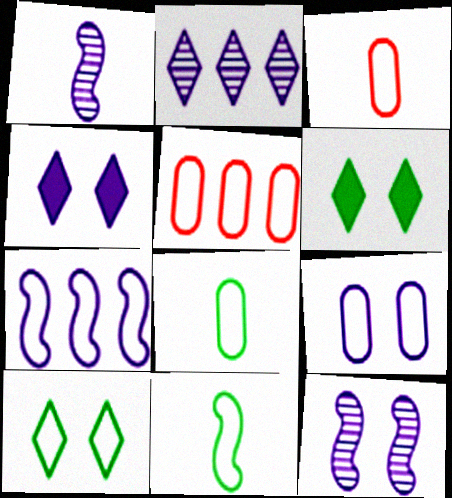[[1, 5, 6], 
[3, 7, 10], 
[4, 9, 12], 
[5, 8, 9]]